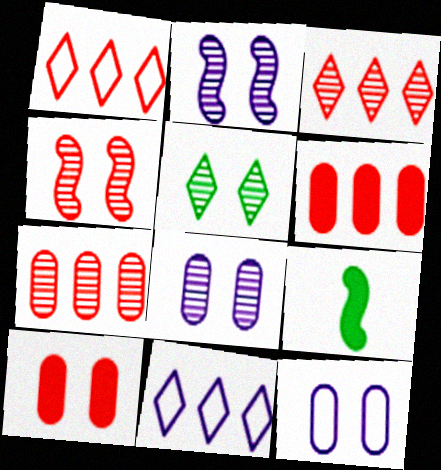[[1, 8, 9], 
[3, 9, 12], 
[4, 5, 8]]